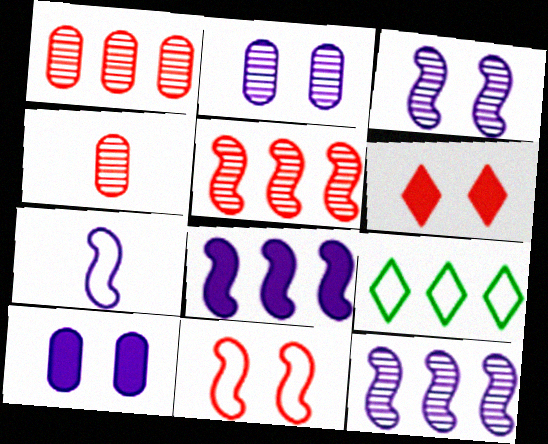[[1, 8, 9], 
[3, 7, 8]]